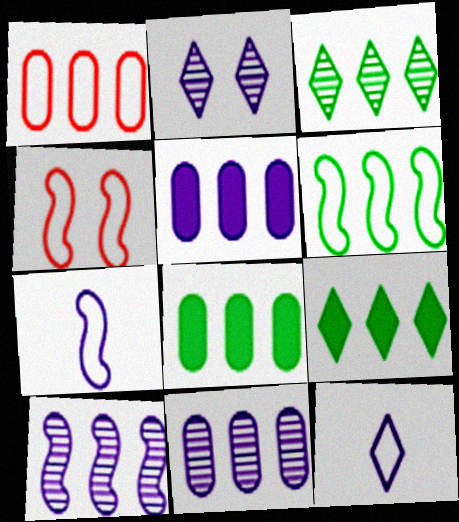[[1, 8, 11], 
[1, 9, 10], 
[2, 5, 7], 
[3, 6, 8], 
[4, 6, 7]]